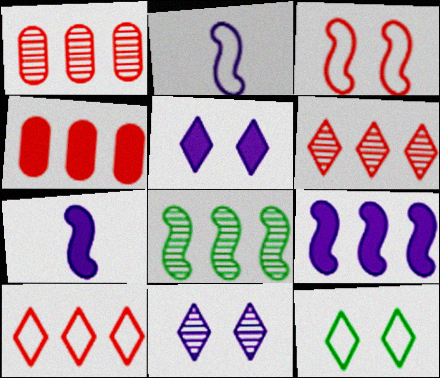[[1, 7, 12], 
[3, 7, 8]]